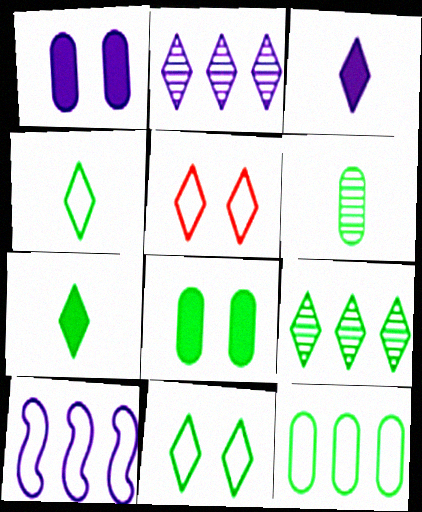[[2, 5, 7], 
[3, 5, 9], 
[6, 8, 12], 
[7, 9, 11]]